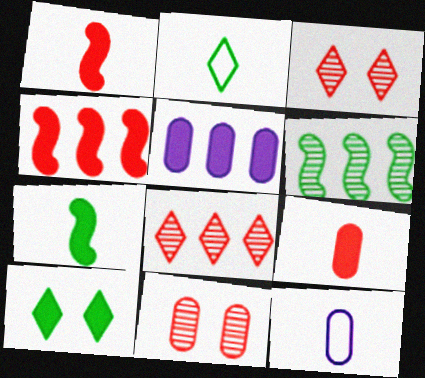[[1, 5, 10]]